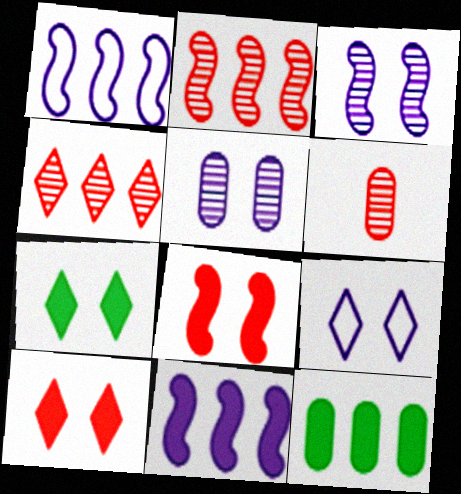[[1, 4, 12], 
[1, 6, 7]]